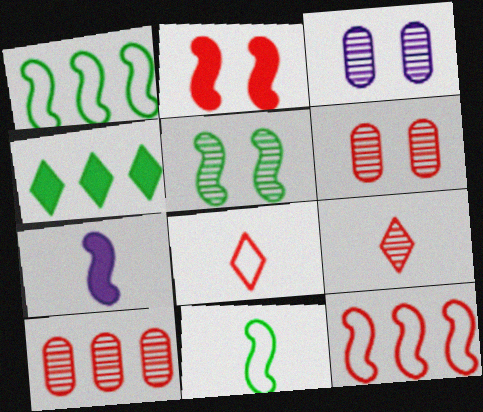[[2, 8, 10], 
[5, 7, 12]]